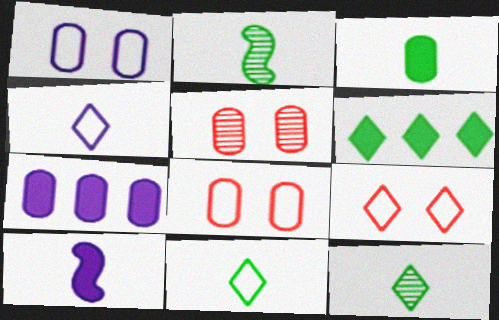[[2, 3, 11], 
[2, 7, 9]]